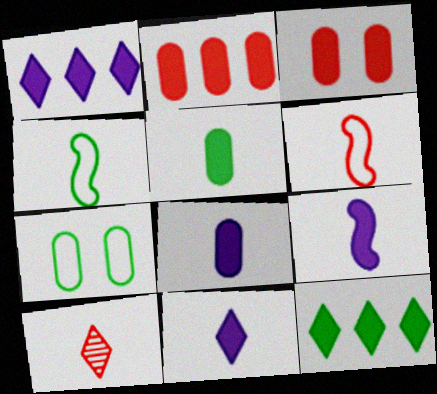[[3, 9, 12], 
[4, 8, 10], 
[8, 9, 11]]